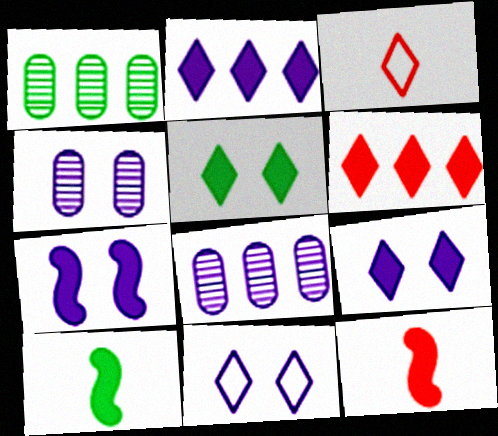[[1, 3, 7], 
[1, 11, 12], 
[4, 7, 11]]